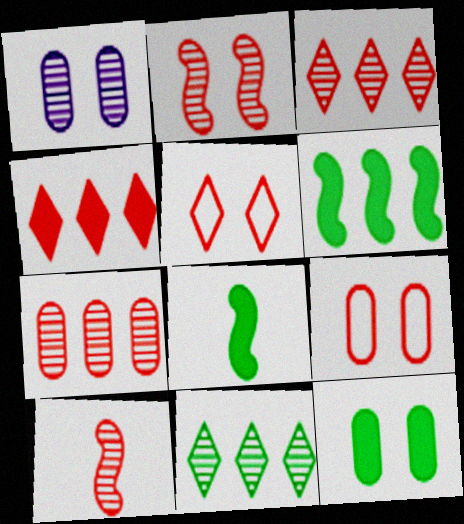[[1, 9, 12], 
[1, 10, 11], 
[4, 9, 10]]